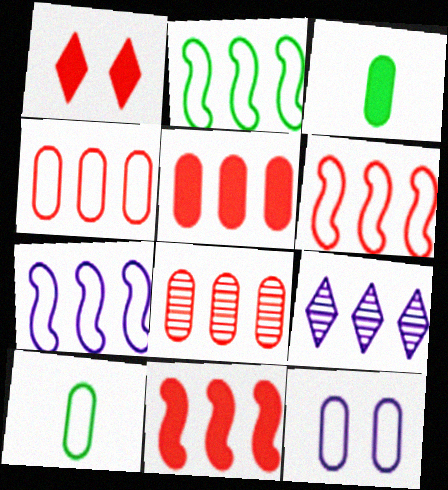[[2, 5, 9], 
[2, 6, 7], 
[3, 8, 12], 
[4, 5, 8], 
[4, 10, 12]]